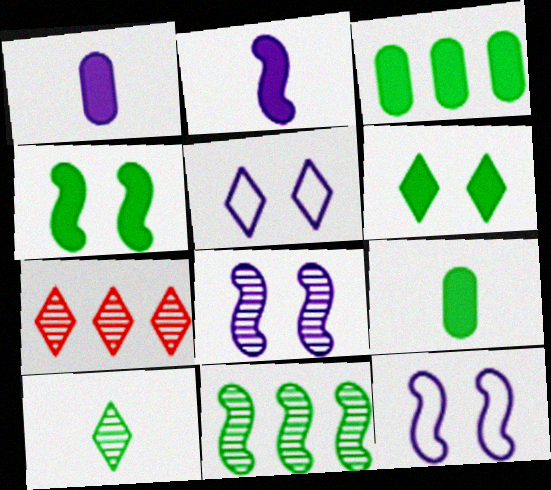[[7, 9, 12]]